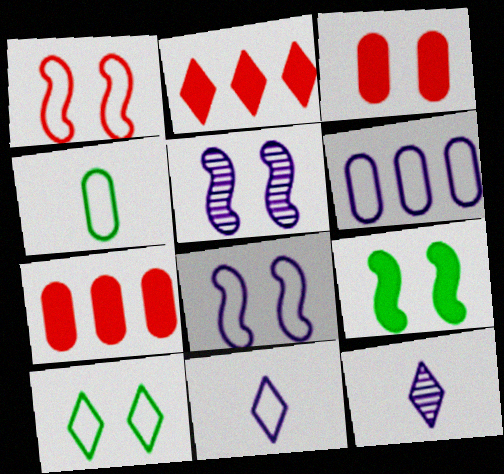[[1, 5, 9], 
[2, 4, 5], 
[2, 10, 12], 
[3, 5, 10], 
[6, 8, 11]]